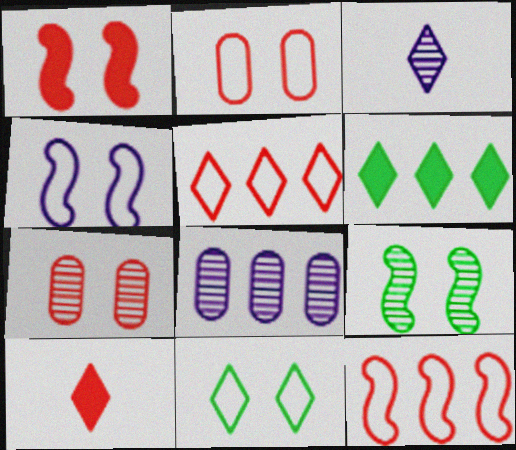[[1, 4, 9], 
[2, 4, 11], 
[6, 8, 12], 
[7, 10, 12]]